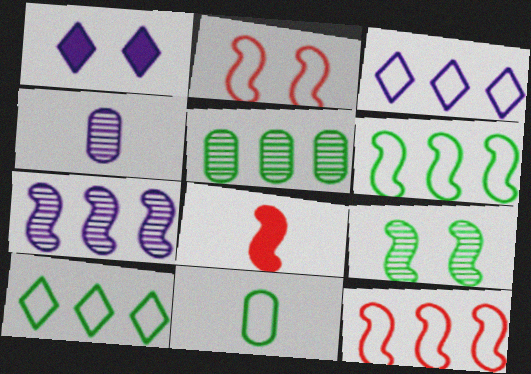[[2, 3, 11]]